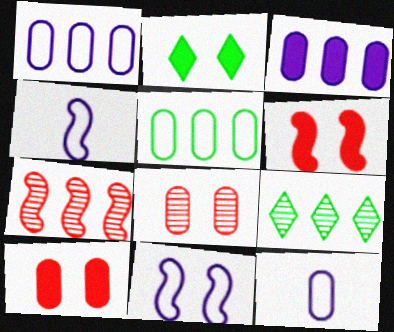[[2, 7, 12], 
[2, 8, 11], 
[4, 9, 10], 
[6, 9, 12]]